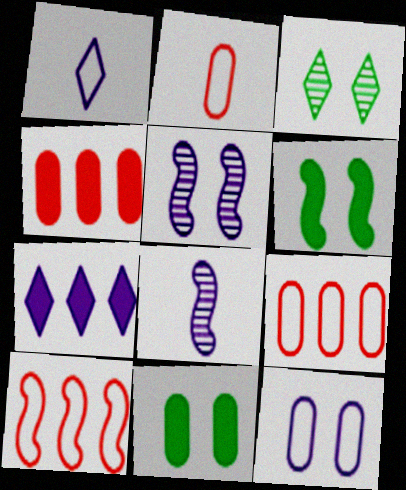[[6, 8, 10], 
[7, 8, 12]]